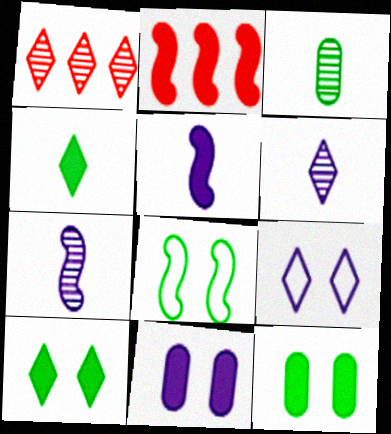[[1, 4, 9], 
[2, 3, 9], 
[2, 4, 11], 
[2, 7, 8]]